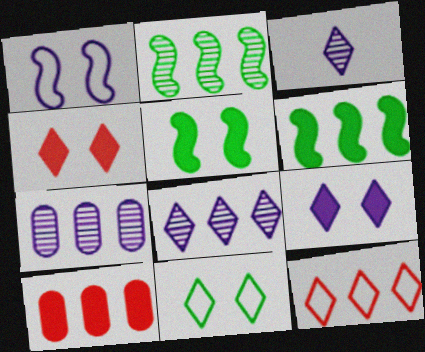[[6, 7, 12]]